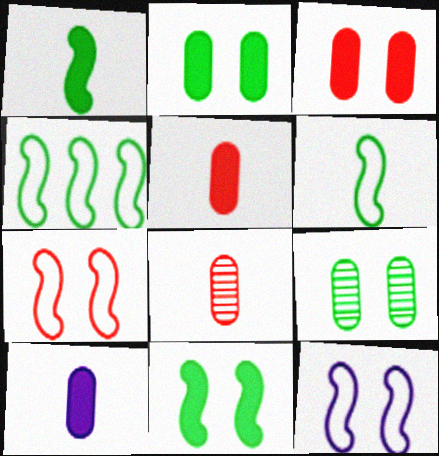[]